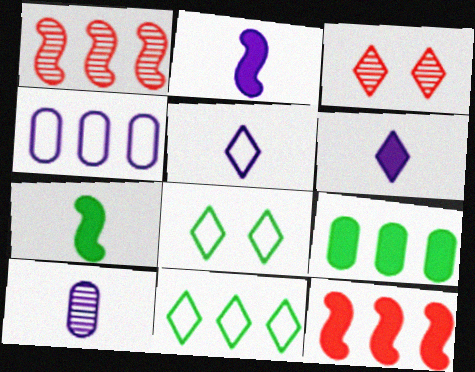[[2, 5, 10], 
[3, 4, 7], 
[3, 6, 11], 
[8, 10, 12]]